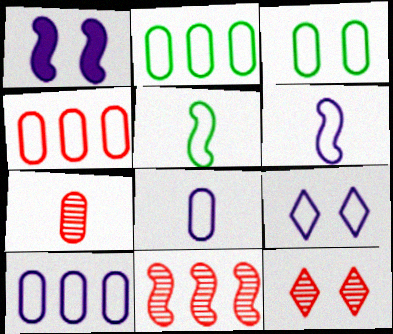[[1, 3, 12], 
[1, 5, 11], 
[2, 4, 10], 
[3, 4, 8], 
[4, 5, 9], 
[6, 9, 10], 
[7, 11, 12]]